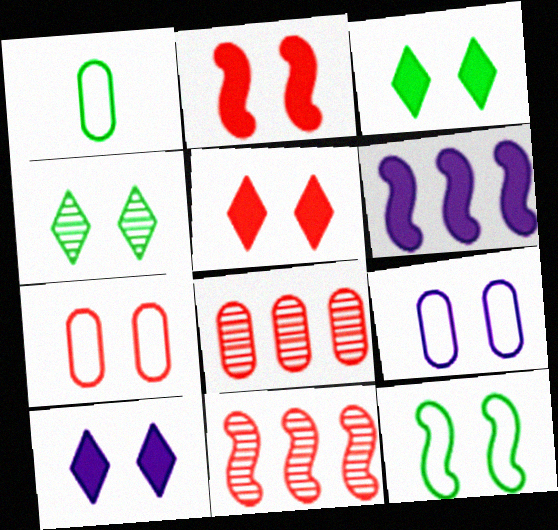[[1, 10, 11], 
[2, 4, 9], 
[3, 5, 10]]